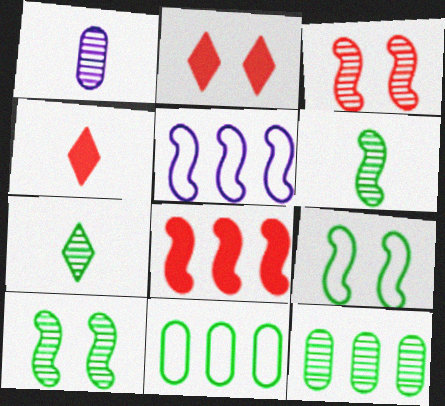[[7, 10, 12]]